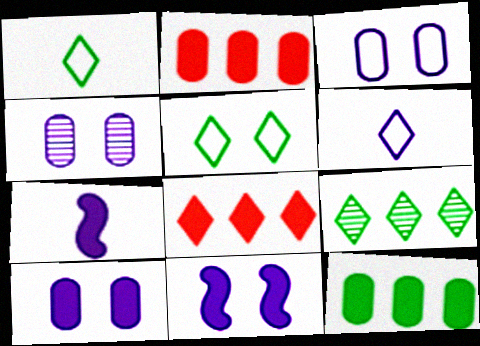[[3, 4, 10]]